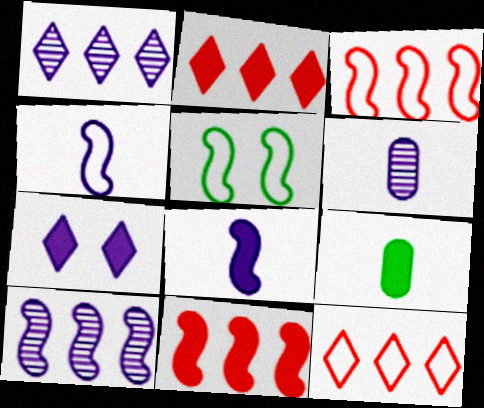[[2, 5, 6], 
[3, 4, 5], 
[7, 9, 11]]